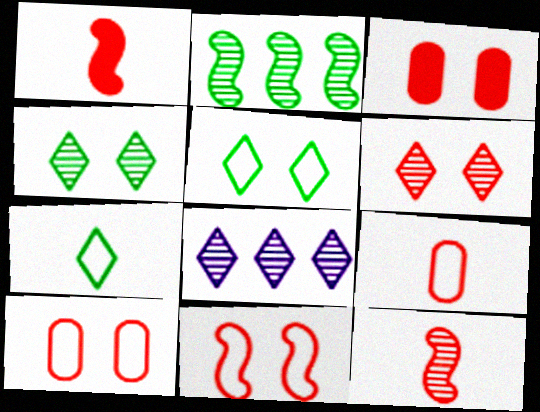[[3, 6, 11]]